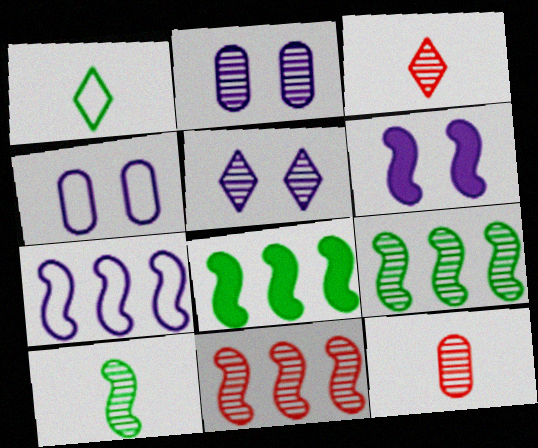[[2, 3, 9], 
[3, 4, 8], 
[4, 5, 6], 
[5, 9, 12], 
[7, 8, 11]]